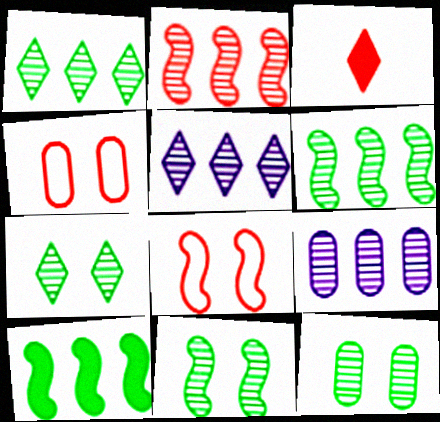[[1, 2, 9], 
[2, 3, 4], 
[7, 11, 12]]